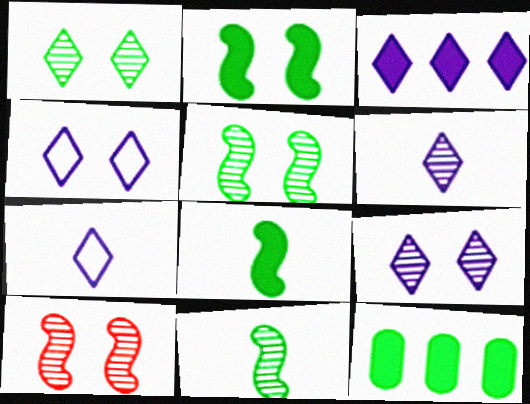[[3, 4, 6], 
[3, 7, 9], 
[7, 10, 12]]